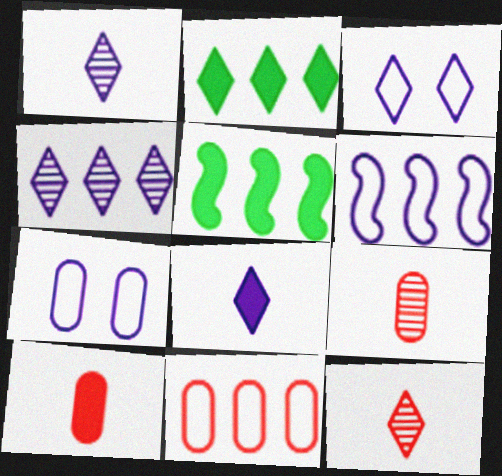[[2, 3, 12], 
[3, 4, 8], 
[3, 5, 9], 
[4, 5, 11], 
[5, 7, 12]]